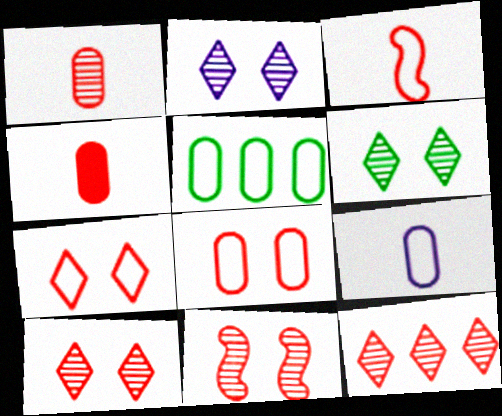[[1, 11, 12], 
[2, 6, 10], 
[5, 8, 9]]